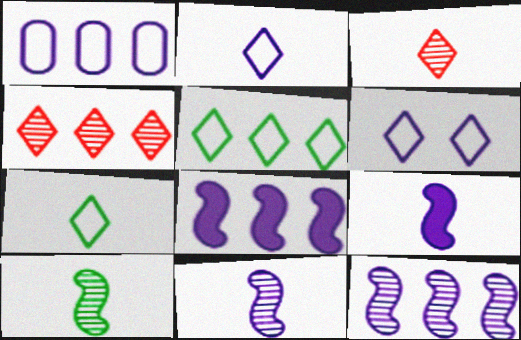[]